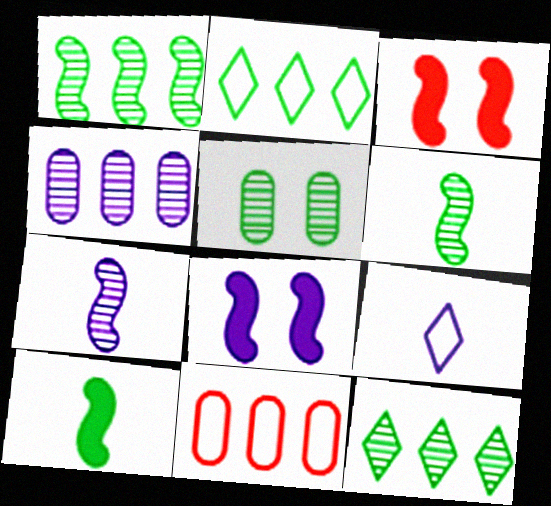[[2, 5, 10], 
[4, 8, 9], 
[5, 6, 12]]